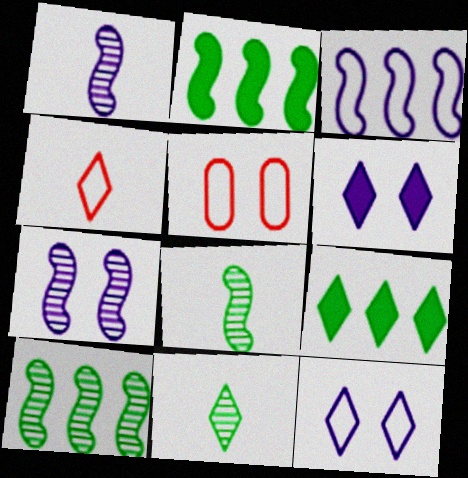[[1, 5, 9]]